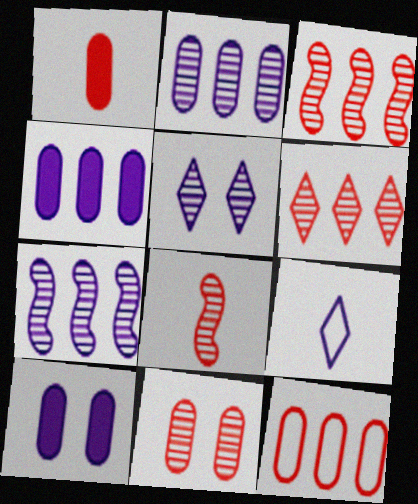[[1, 11, 12], 
[6, 8, 11], 
[7, 9, 10]]